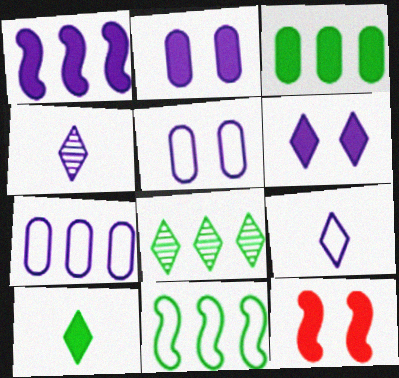[[1, 4, 5], 
[3, 8, 11]]